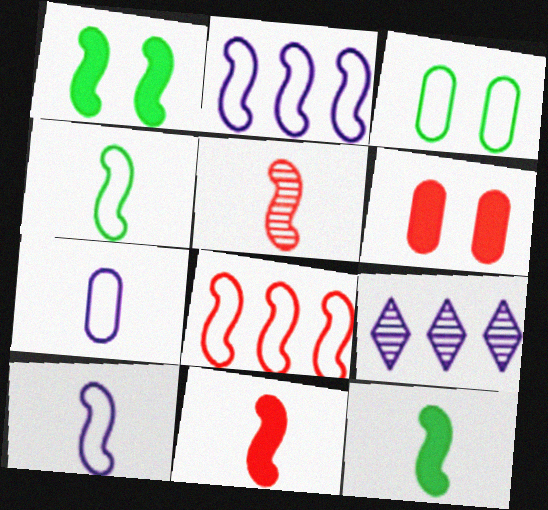[[1, 2, 5], 
[3, 9, 11], 
[4, 6, 9], 
[5, 10, 12]]